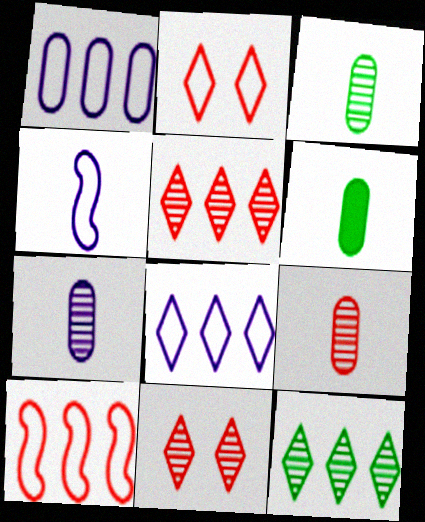[[3, 7, 9]]